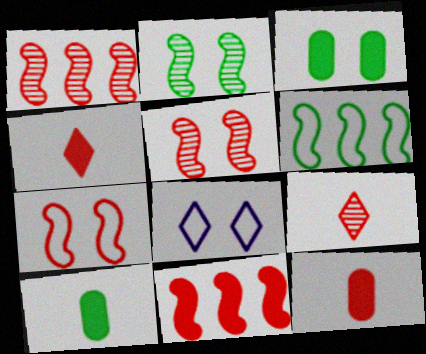[[1, 8, 10], 
[3, 5, 8]]